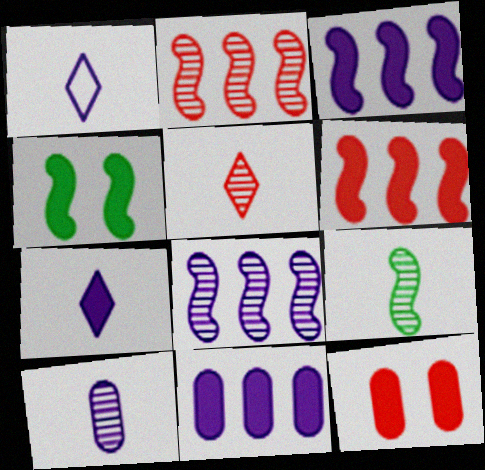[[5, 9, 10]]